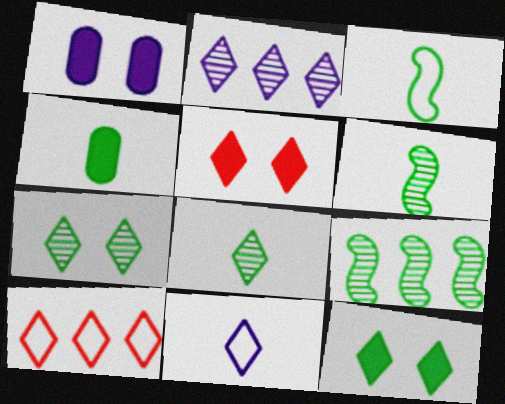[[1, 6, 10], 
[3, 4, 8]]